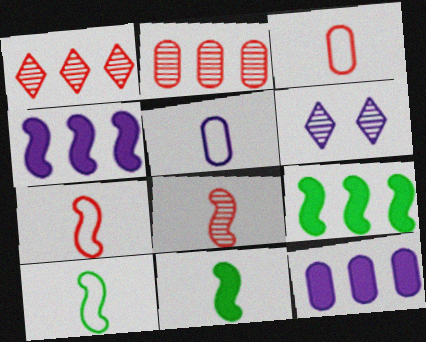[[3, 6, 9], 
[4, 5, 6]]